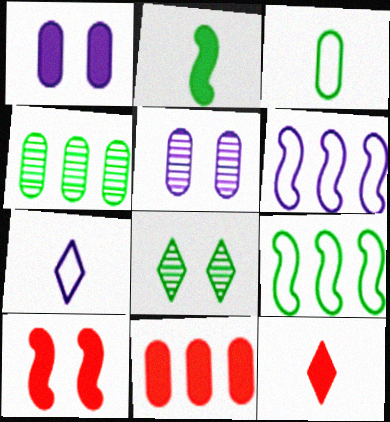[[3, 5, 11], 
[4, 7, 10], 
[5, 9, 12], 
[10, 11, 12]]